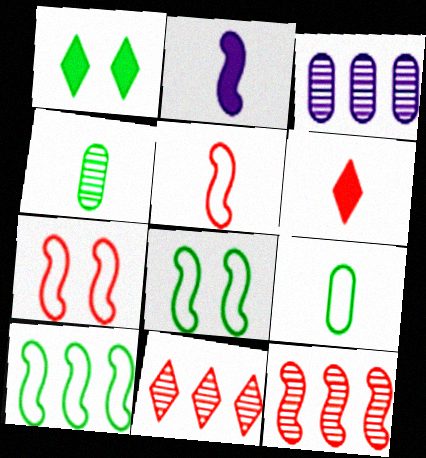[[1, 3, 5], 
[1, 4, 10], 
[2, 8, 12], 
[3, 6, 8]]